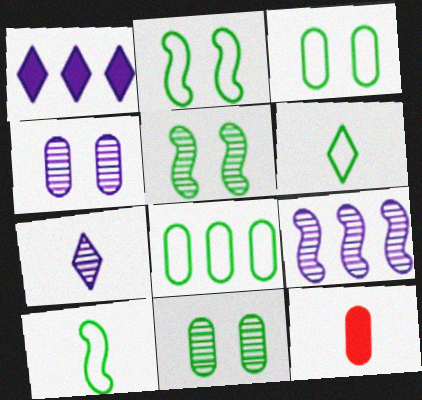[[2, 6, 8], 
[4, 7, 9], 
[4, 8, 12], 
[7, 10, 12]]